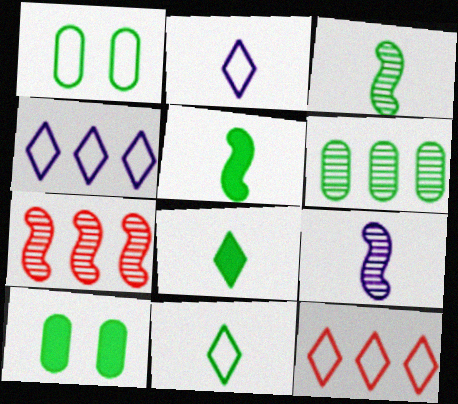[[2, 7, 10], 
[9, 10, 12]]